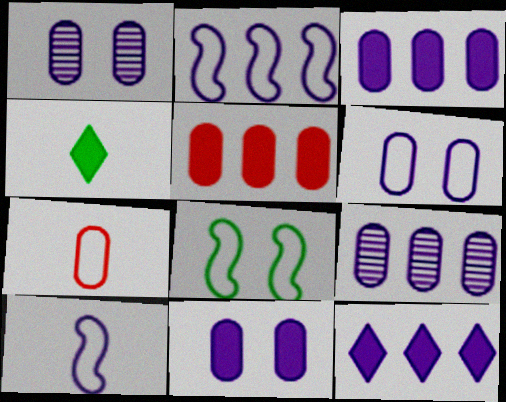[[1, 6, 11], 
[1, 10, 12], 
[2, 9, 12]]